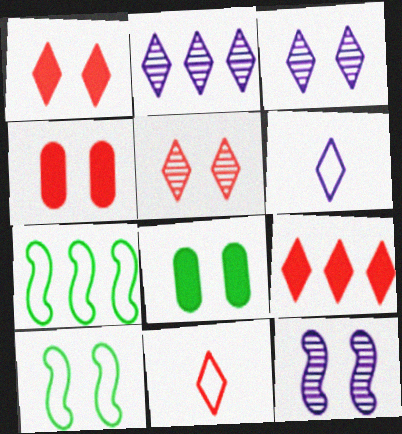[[3, 4, 10], 
[5, 9, 11]]